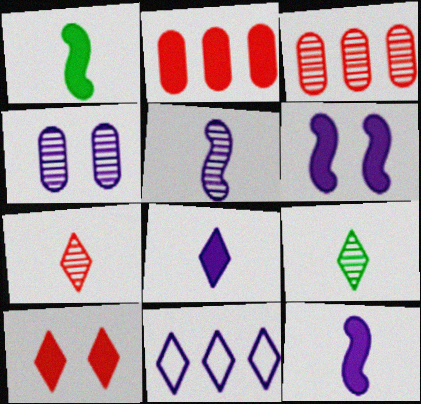[[4, 11, 12], 
[9, 10, 11]]